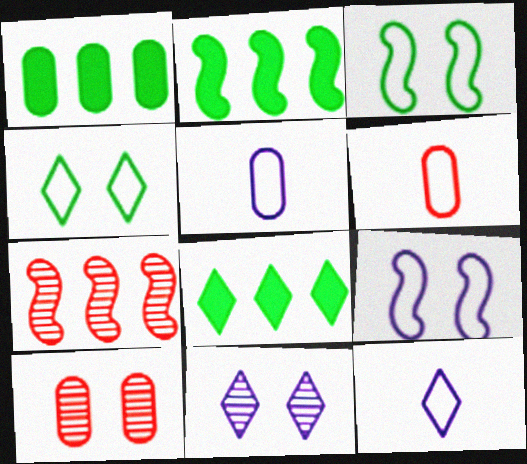[[1, 2, 8], 
[1, 5, 10], 
[2, 6, 11], 
[2, 10, 12]]